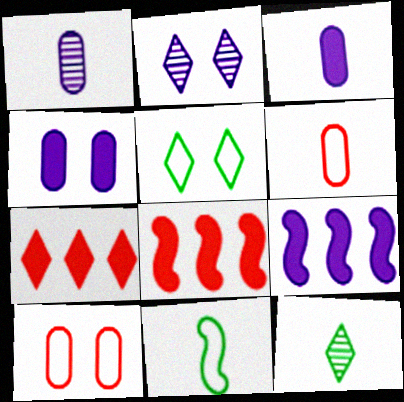[[1, 5, 8], 
[9, 10, 12]]